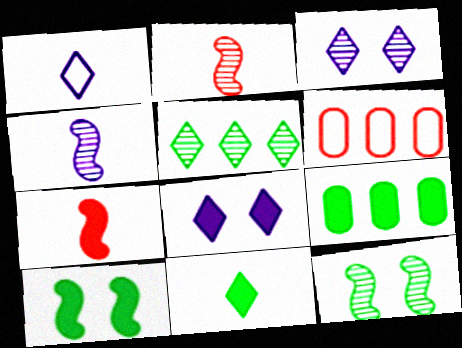[[7, 8, 9], 
[9, 10, 11]]